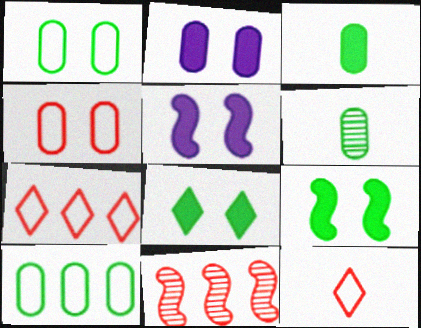[[5, 6, 7]]